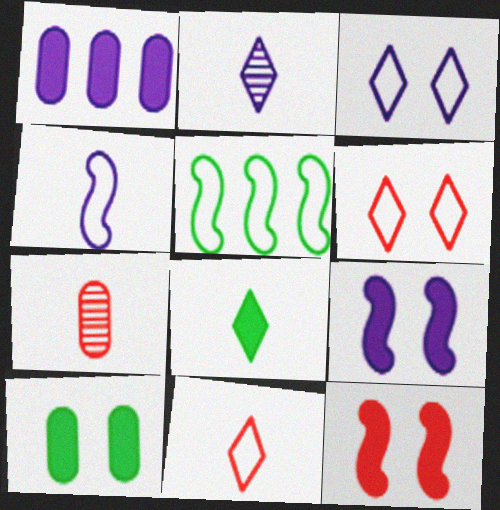[[1, 8, 12], 
[2, 8, 11], 
[4, 7, 8]]